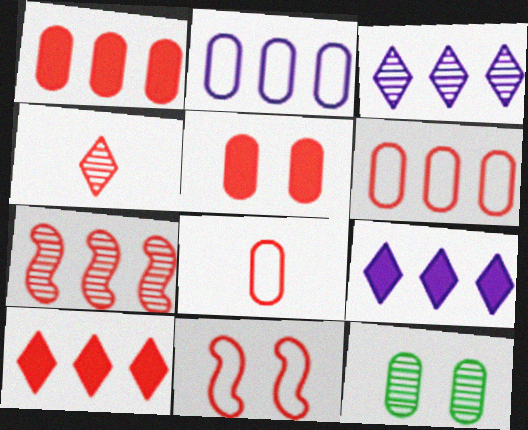[[1, 4, 11], 
[6, 7, 10]]